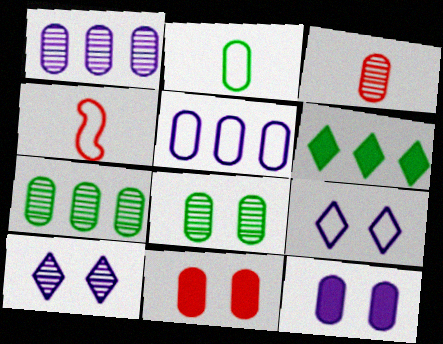[[1, 2, 11], 
[1, 3, 8]]